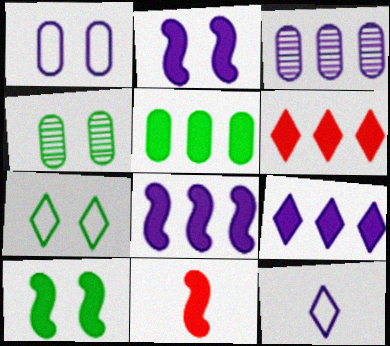[[2, 3, 12], 
[3, 7, 11], 
[4, 7, 10], 
[5, 6, 8], 
[8, 10, 11]]